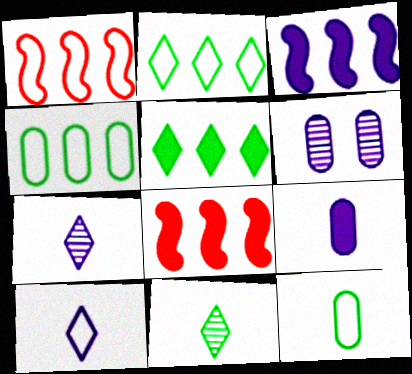[[3, 6, 10]]